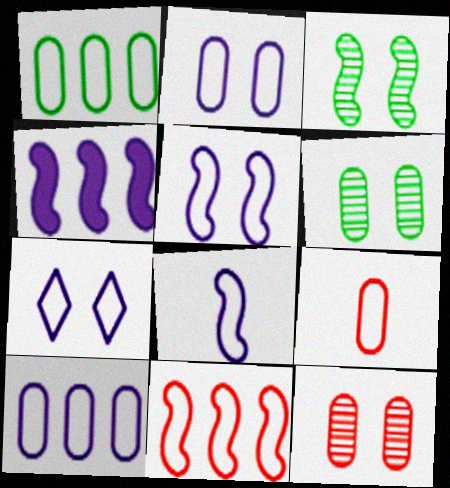[[1, 2, 9], 
[2, 5, 7], 
[7, 8, 10]]